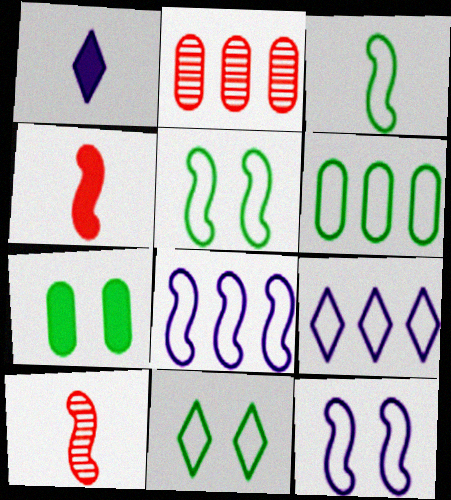[[1, 2, 5], 
[3, 6, 11], 
[7, 9, 10]]